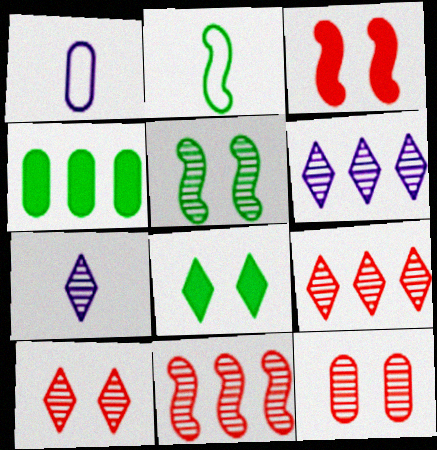[[1, 4, 12], 
[1, 8, 11]]